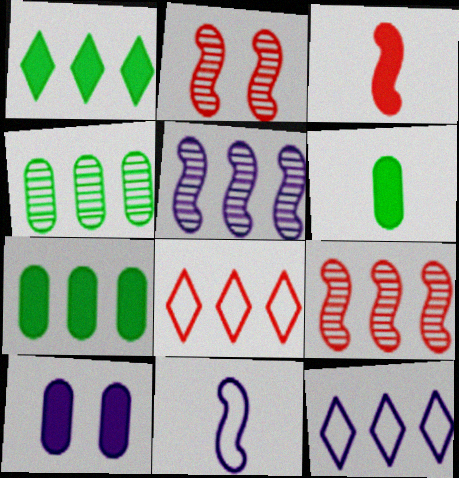[[1, 3, 10], 
[2, 6, 12], 
[5, 7, 8], 
[7, 9, 12]]